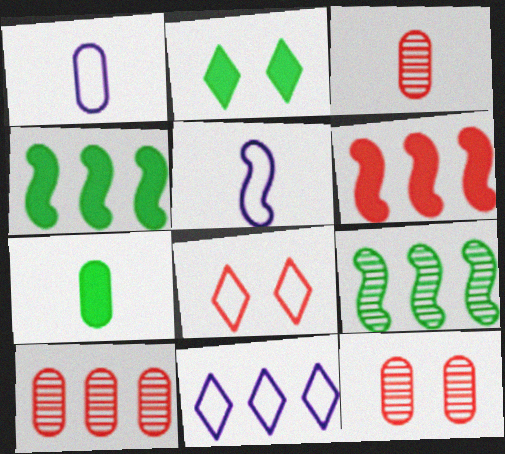[[1, 3, 7], 
[2, 4, 7], 
[2, 5, 10], 
[3, 6, 8], 
[3, 10, 12], 
[4, 10, 11]]